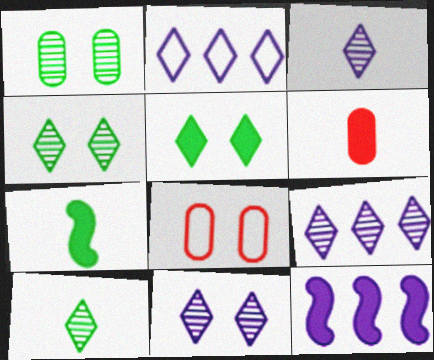[[3, 9, 11], 
[5, 6, 12], 
[7, 8, 9], 
[8, 10, 12]]